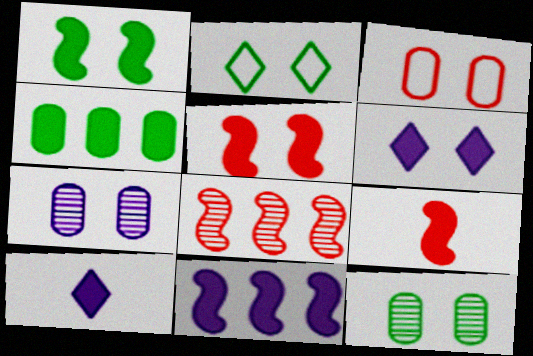[[1, 2, 12], 
[1, 9, 11], 
[2, 5, 7], 
[4, 5, 10], 
[4, 6, 9]]